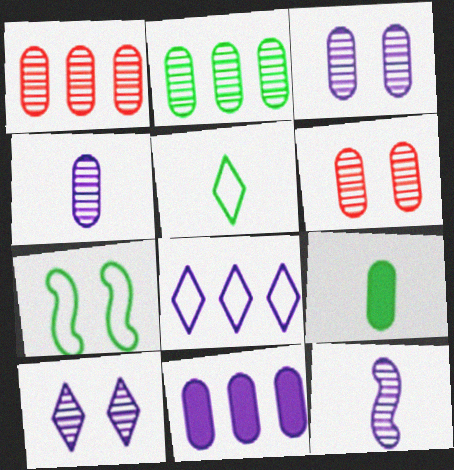[[2, 4, 6]]